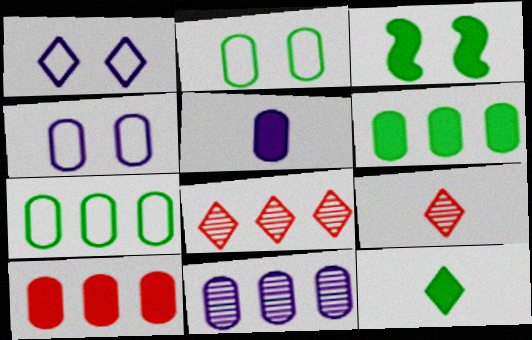[[1, 8, 12], 
[3, 6, 12], 
[4, 5, 11], 
[7, 10, 11]]